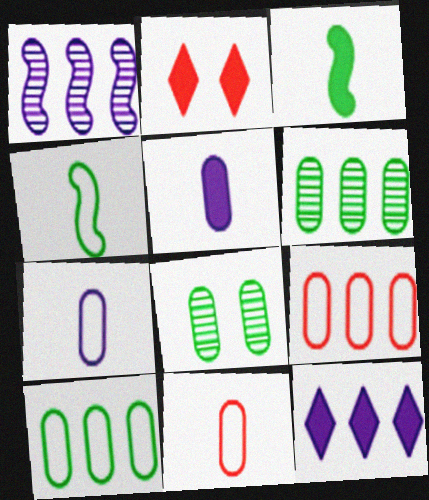[[5, 8, 9]]